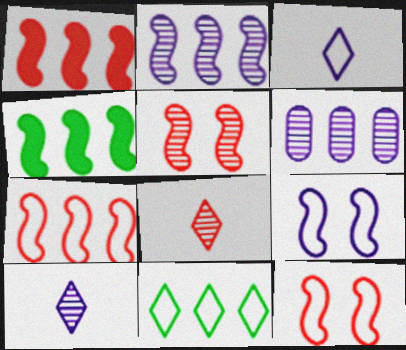[[1, 6, 11], 
[2, 4, 7]]